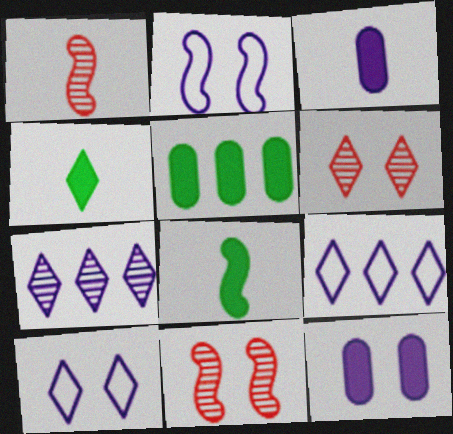[[1, 5, 10], 
[2, 3, 7], 
[4, 6, 9]]